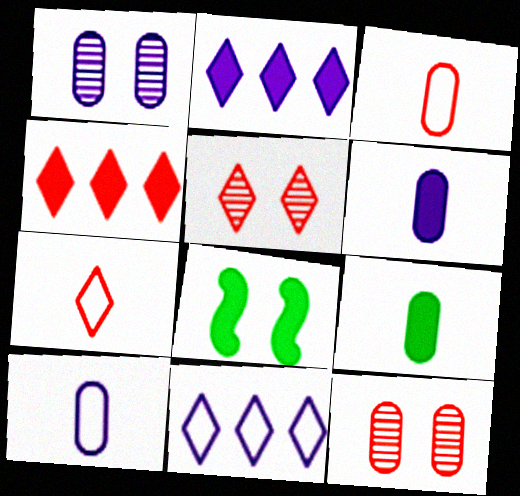[[4, 5, 7], 
[4, 6, 8]]